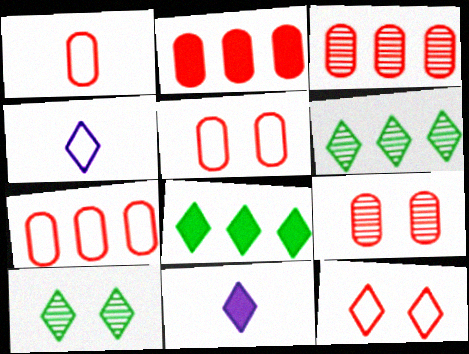[[1, 2, 9], 
[1, 5, 7], 
[2, 3, 7], 
[6, 11, 12]]